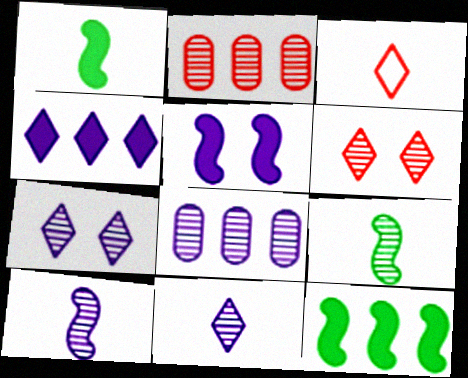[[2, 7, 9], 
[6, 8, 9], 
[7, 8, 10]]